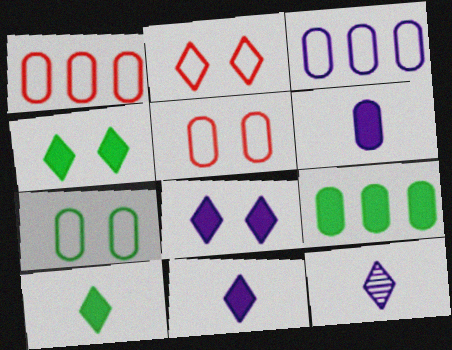[]